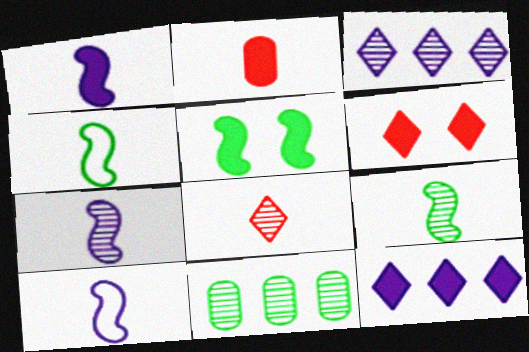[[1, 7, 10], 
[2, 5, 12], 
[6, 10, 11]]